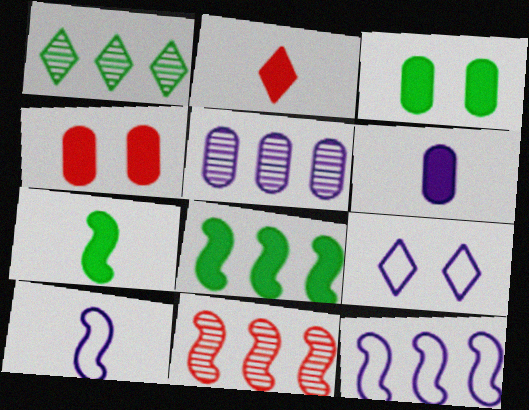[[1, 2, 9], 
[1, 4, 10], 
[1, 5, 11], 
[2, 6, 7], 
[8, 11, 12]]